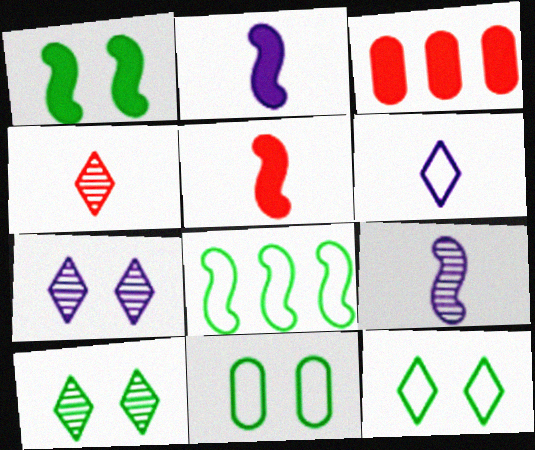[[1, 10, 11], 
[3, 9, 12]]